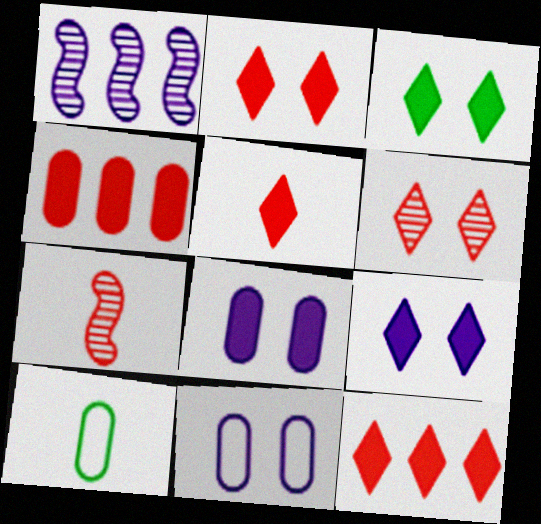[[1, 2, 10], 
[2, 3, 9], 
[2, 5, 12]]